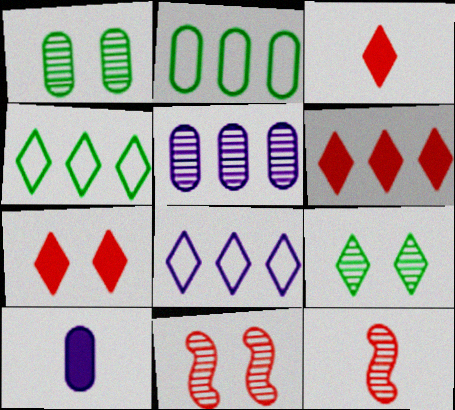[[3, 6, 7], 
[3, 8, 9], 
[4, 10, 11], 
[5, 9, 12]]